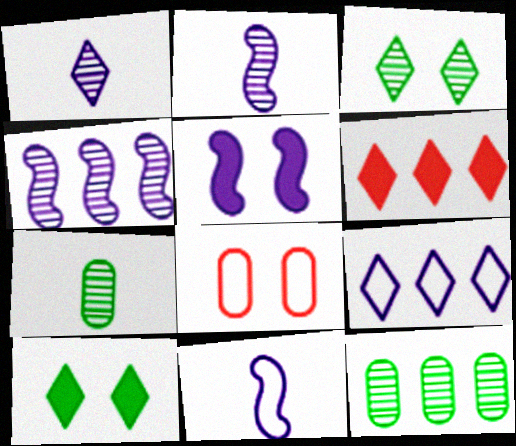[[3, 5, 8], 
[4, 5, 11]]